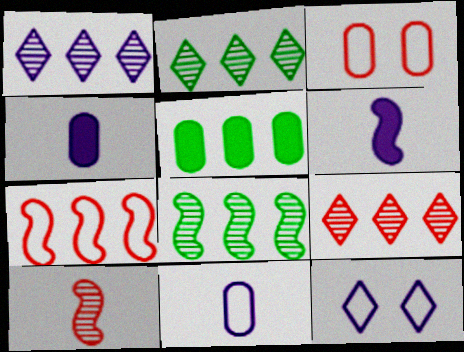[[1, 2, 9], 
[1, 5, 7], 
[2, 3, 6], 
[5, 10, 12]]